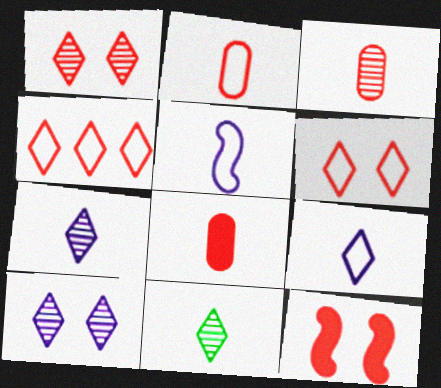[[2, 3, 8], 
[3, 4, 12], 
[5, 8, 11]]